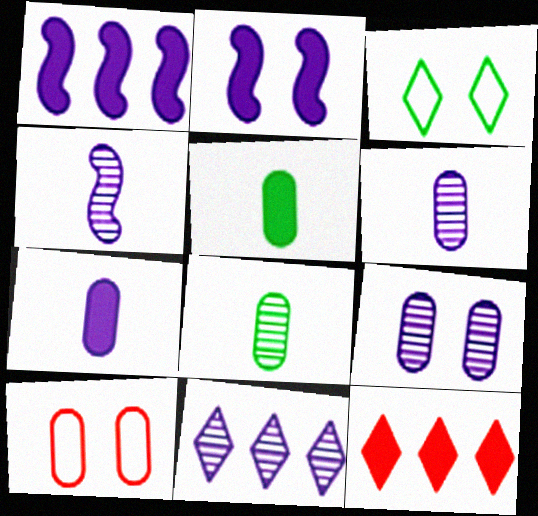[[2, 5, 12], 
[4, 9, 11]]